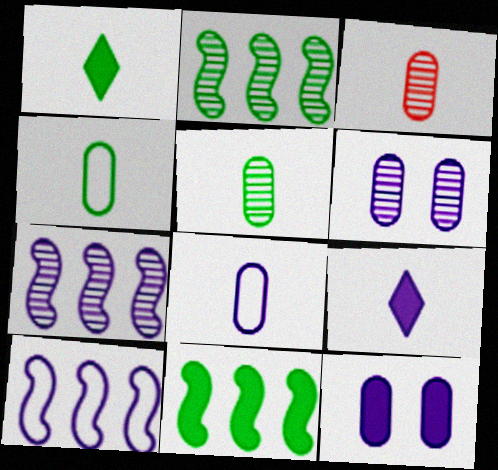[[6, 9, 10]]